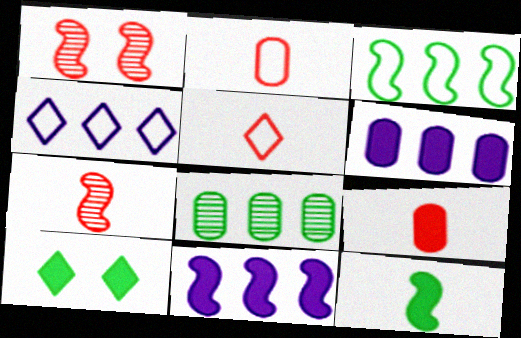[[5, 7, 9], 
[9, 10, 11]]